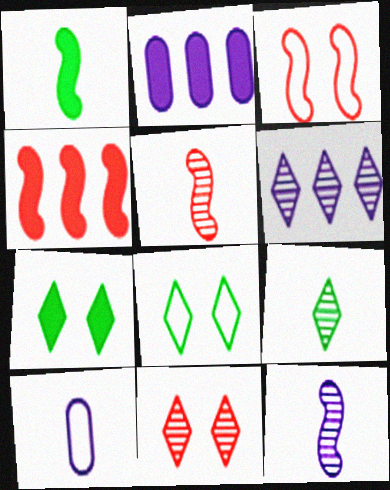[[2, 3, 9], 
[2, 5, 8], 
[3, 4, 5], 
[6, 9, 11]]